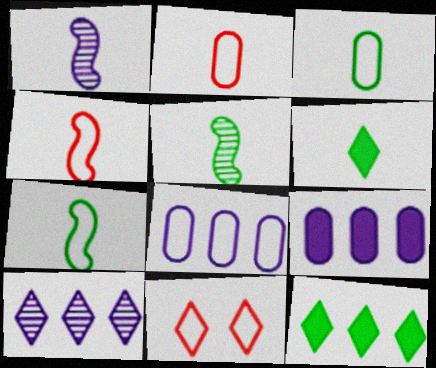[[1, 2, 6], 
[3, 5, 6], 
[5, 9, 11], 
[6, 10, 11], 
[7, 8, 11]]